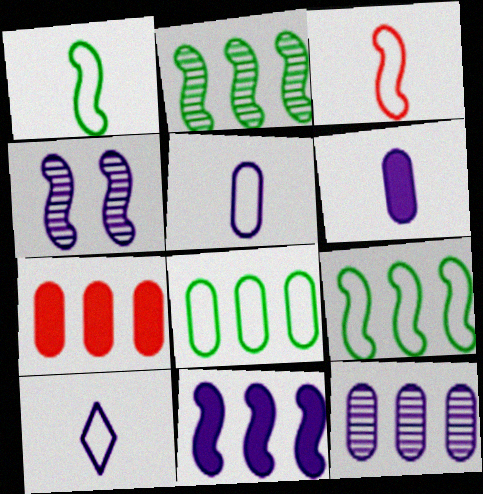[[7, 8, 12]]